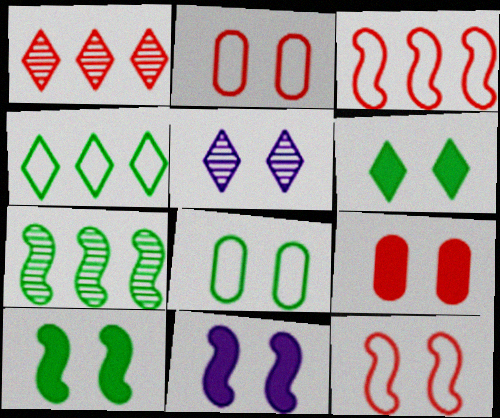[[2, 5, 10], 
[6, 9, 11]]